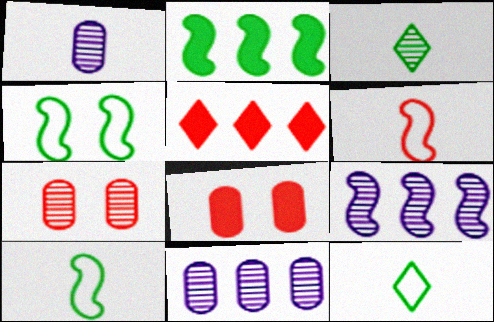[[1, 4, 5], 
[3, 7, 9], 
[5, 6, 7], 
[8, 9, 12]]